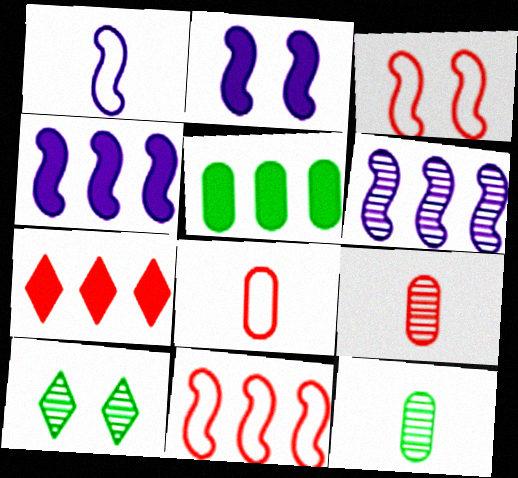[[1, 2, 6], 
[3, 7, 9], 
[4, 5, 7], 
[4, 8, 10], 
[6, 9, 10]]